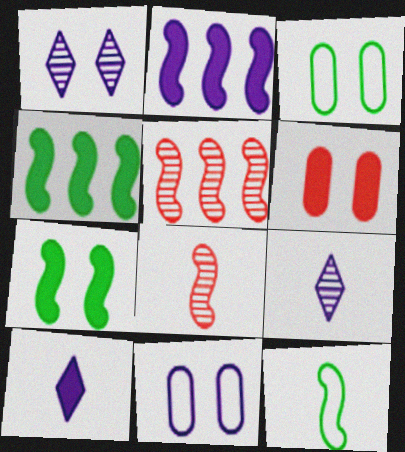[[2, 9, 11], 
[3, 5, 10], 
[4, 6, 10]]